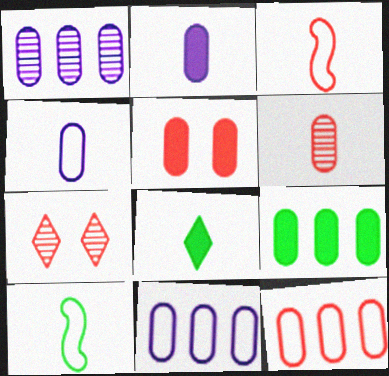[[1, 9, 12], 
[2, 5, 9], 
[5, 6, 12]]